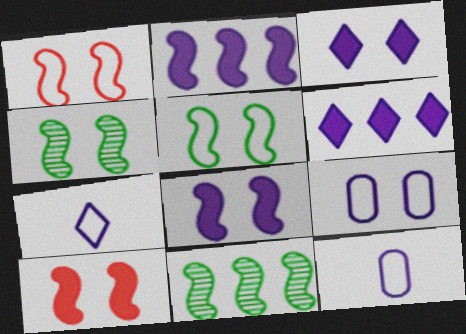[[1, 4, 8]]